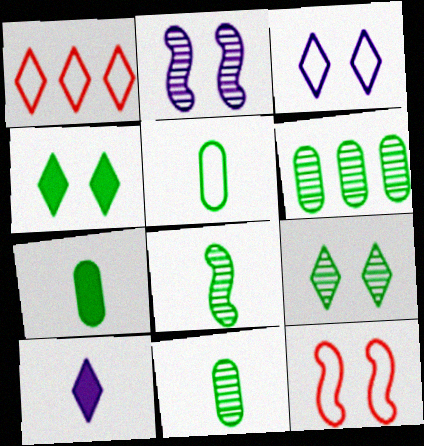[[1, 2, 7], 
[1, 9, 10], 
[5, 7, 11], 
[6, 8, 9], 
[6, 10, 12]]